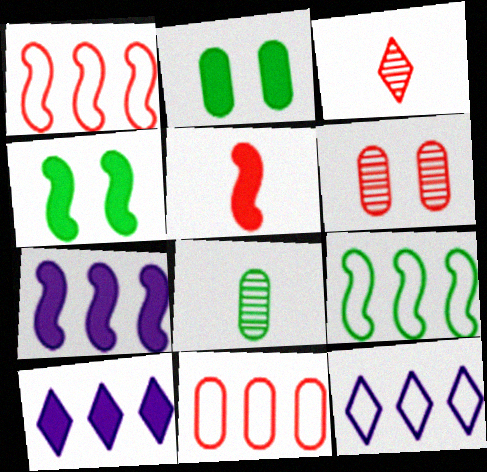[[2, 5, 10], 
[4, 5, 7], 
[9, 11, 12]]